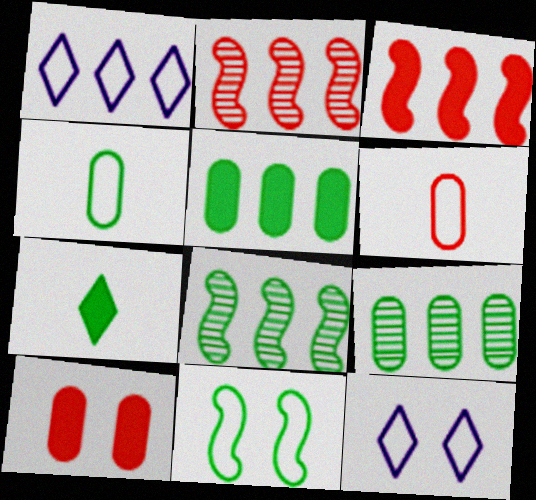[[1, 2, 5], 
[1, 3, 9], 
[1, 6, 11], 
[7, 9, 11]]